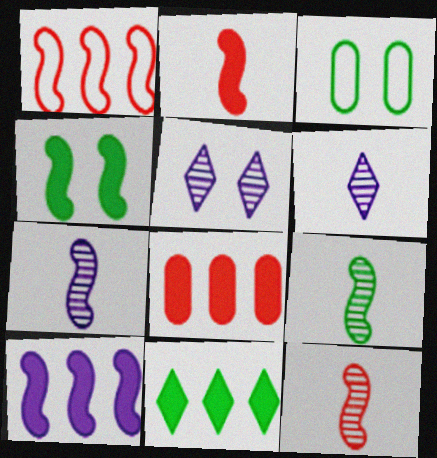[[1, 4, 7], 
[2, 4, 10], 
[3, 9, 11], 
[7, 9, 12], 
[8, 10, 11]]